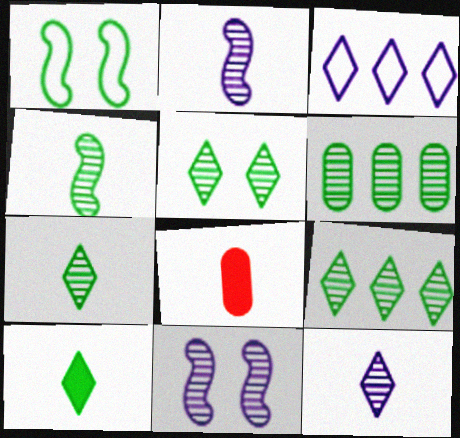[[1, 6, 10], 
[4, 5, 6], 
[5, 7, 9]]